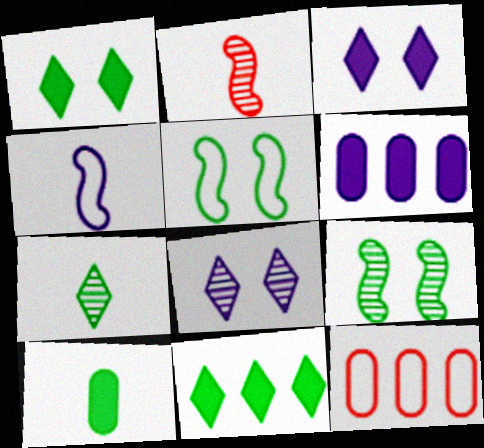[[4, 6, 8]]